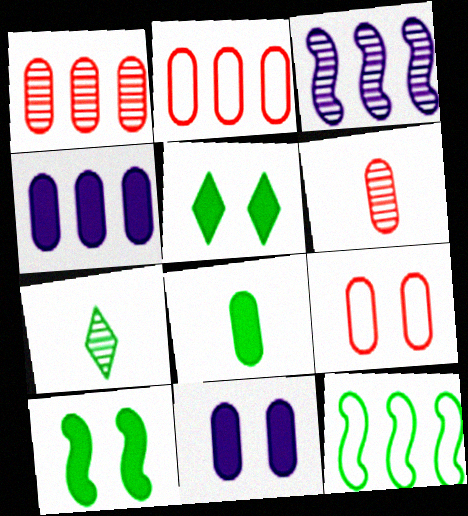[]